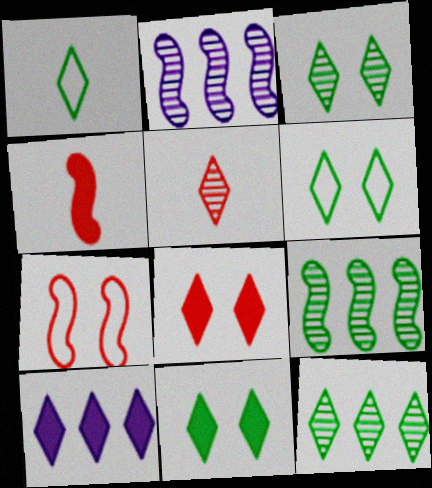[[1, 11, 12], 
[3, 6, 11], 
[5, 6, 10]]